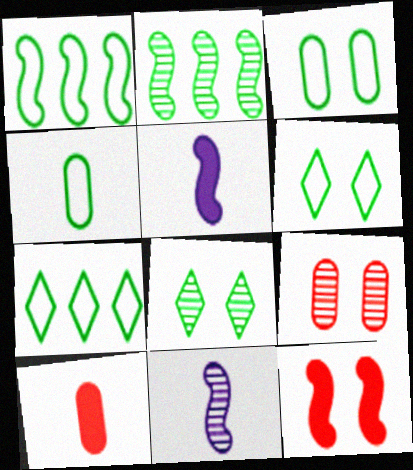[[1, 4, 6], 
[1, 11, 12], 
[5, 7, 9]]